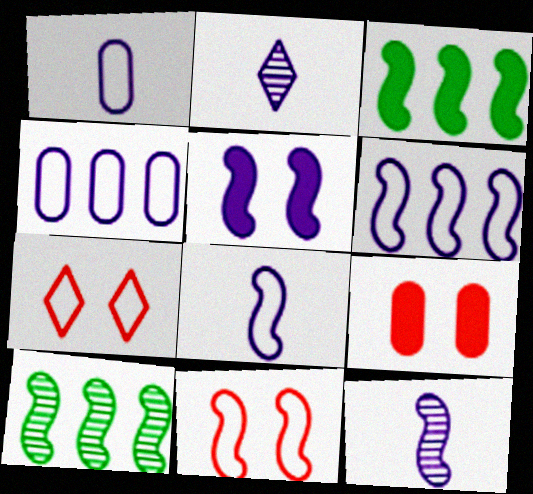[[2, 4, 5], 
[3, 11, 12], 
[5, 6, 12]]